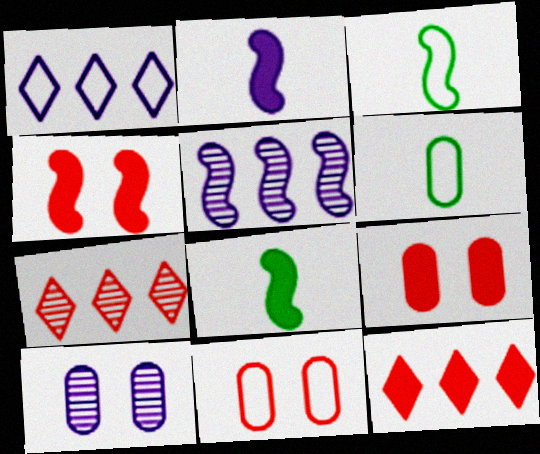[[1, 2, 10], 
[1, 3, 11], 
[3, 4, 5], 
[3, 10, 12]]